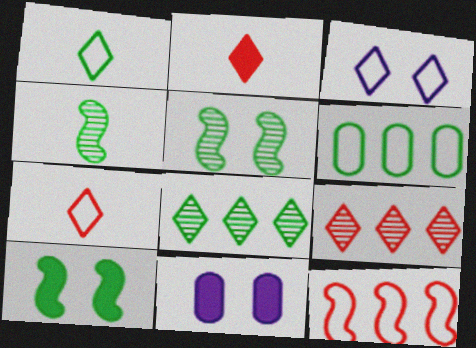[[2, 3, 8]]